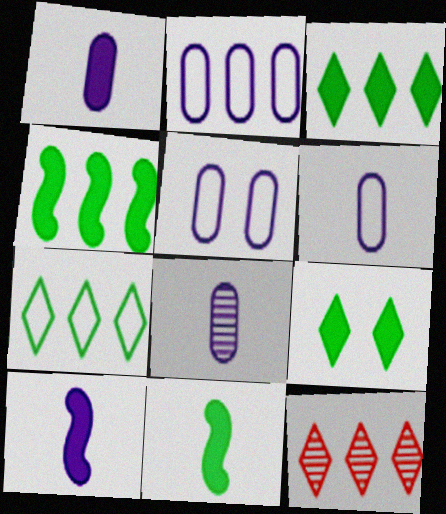[[1, 6, 8], 
[2, 4, 12], 
[2, 5, 6], 
[5, 11, 12]]